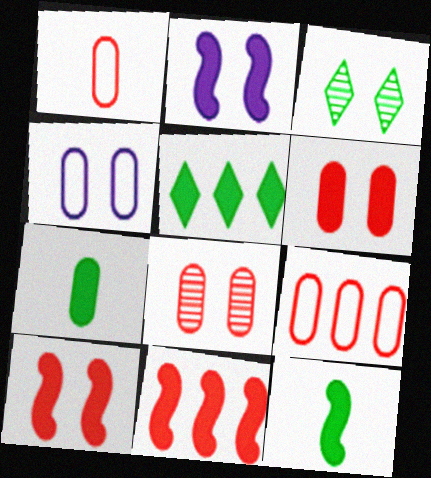[[2, 11, 12], 
[3, 4, 10]]